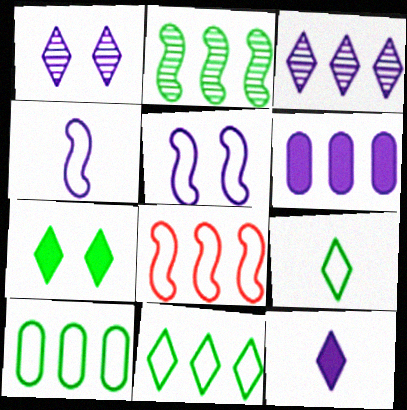[[1, 4, 6]]